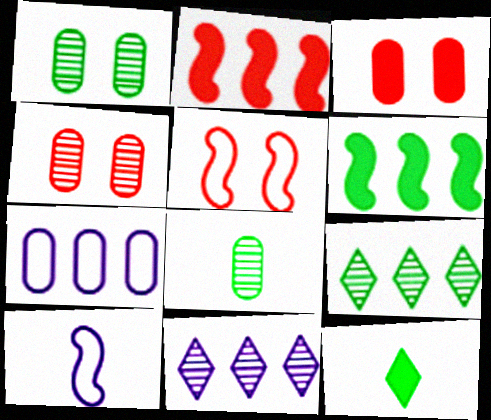[[2, 7, 9], 
[3, 7, 8], 
[3, 9, 10]]